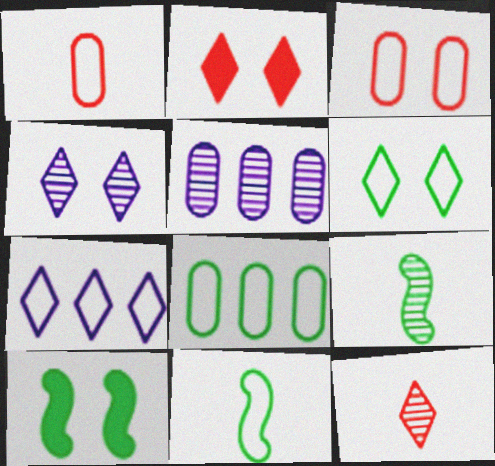[[2, 4, 6], 
[2, 5, 11], 
[3, 4, 10], 
[3, 7, 11], 
[6, 8, 11]]